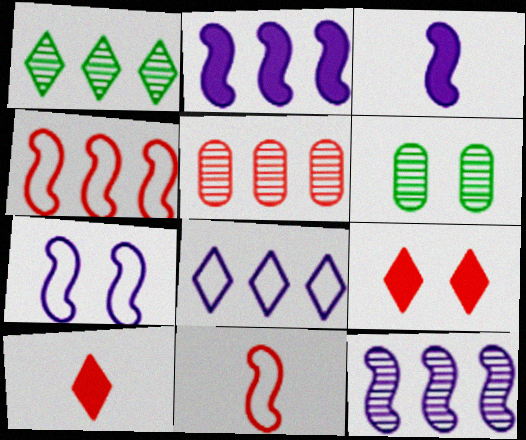[[1, 5, 12], 
[3, 7, 12], 
[5, 9, 11], 
[6, 7, 9]]